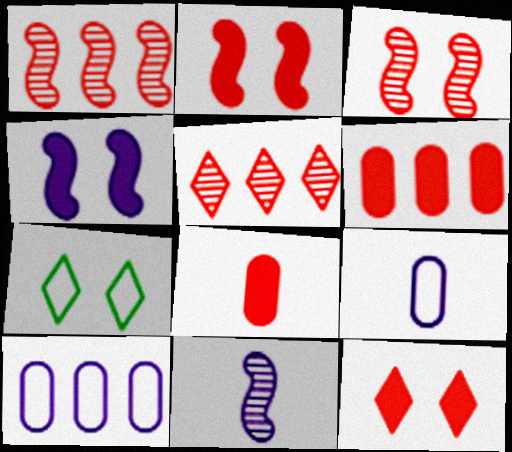[[6, 7, 11]]